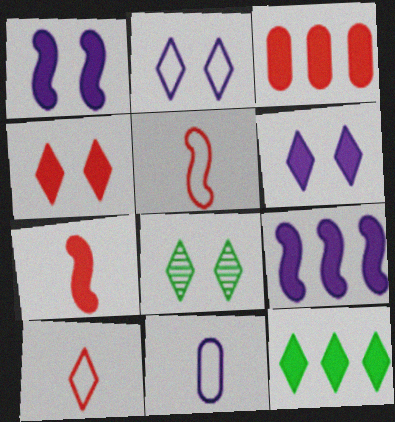[[2, 4, 8], 
[3, 4, 7], 
[3, 9, 12]]